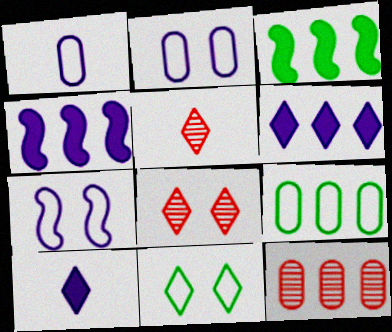[[1, 3, 8], 
[2, 3, 5], 
[5, 6, 11]]